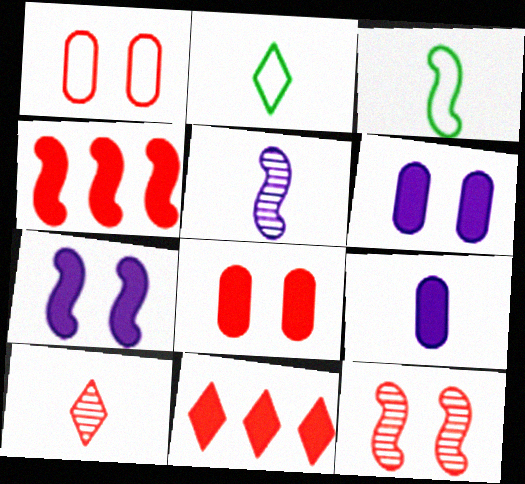[[1, 4, 10], 
[3, 9, 10]]